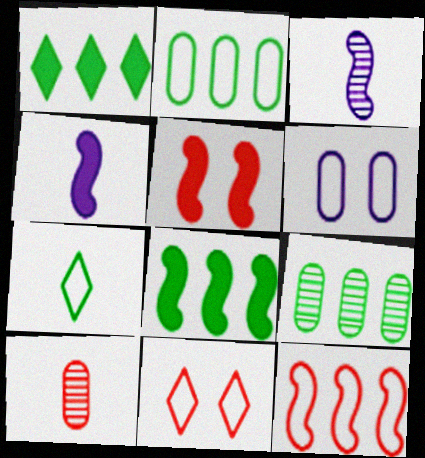[[4, 5, 8], 
[4, 7, 10], 
[4, 9, 11], 
[6, 7, 12]]